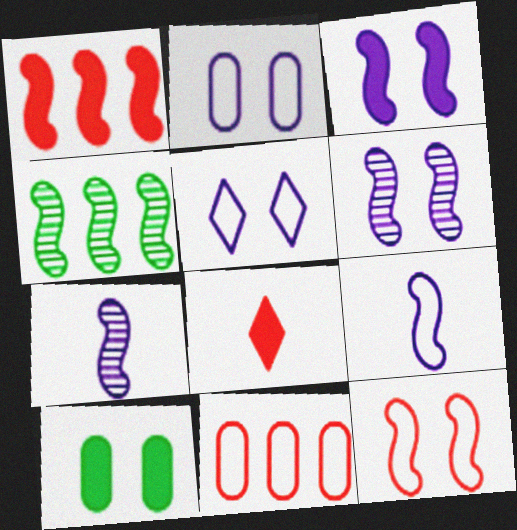[[2, 4, 8]]